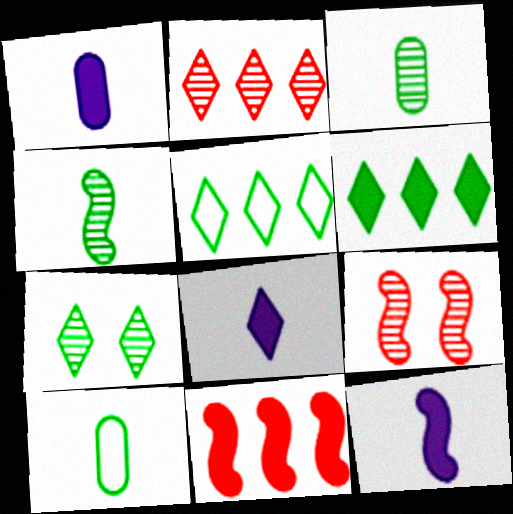[[1, 5, 9], 
[1, 8, 12]]